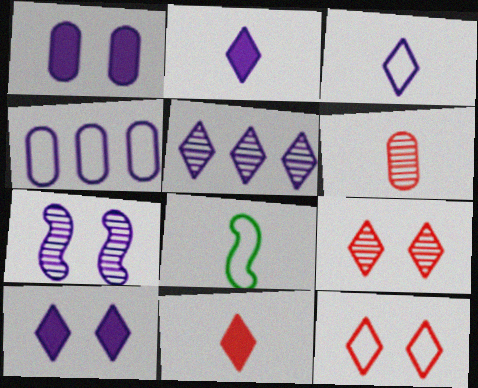[[2, 4, 7], 
[2, 6, 8], 
[3, 5, 10], 
[4, 8, 12]]